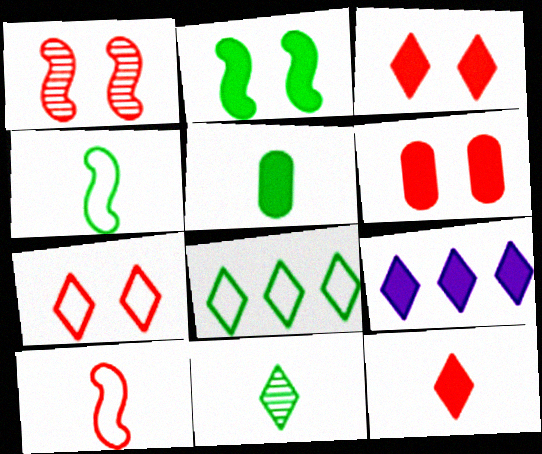[[1, 6, 7], 
[4, 5, 11], 
[7, 9, 11]]